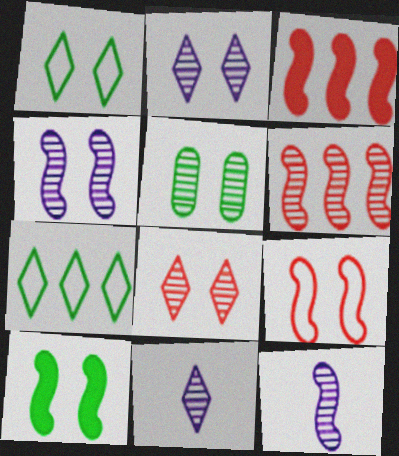[[1, 5, 10], 
[4, 5, 8], 
[4, 9, 10], 
[5, 6, 11]]